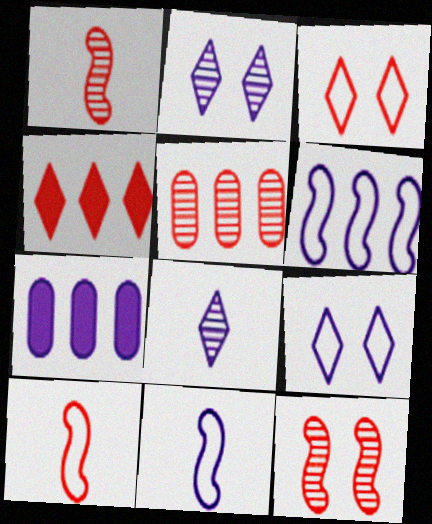[[2, 7, 11]]